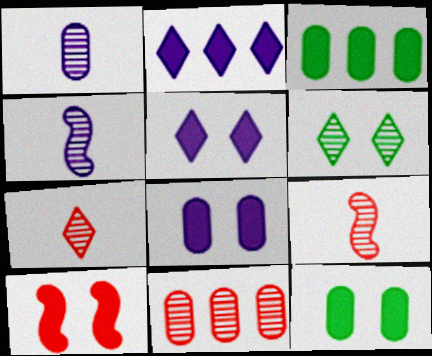[[4, 6, 11], 
[5, 10, 12]]